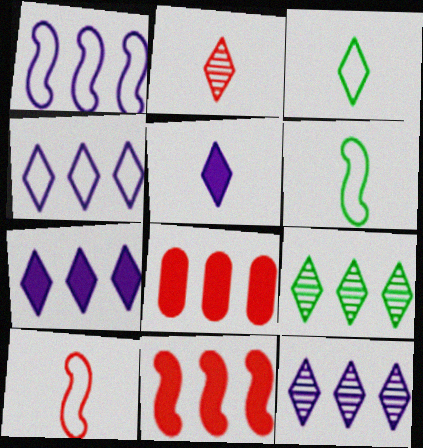[[1, 8, 9], 
[2, 3, 5], 
[4, 7, 12]]